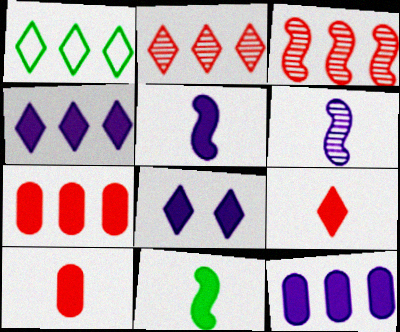[[1, 2, 4], 
[1, 3, 12], 
[5, 8, 12], 
[7, 8, 11]]